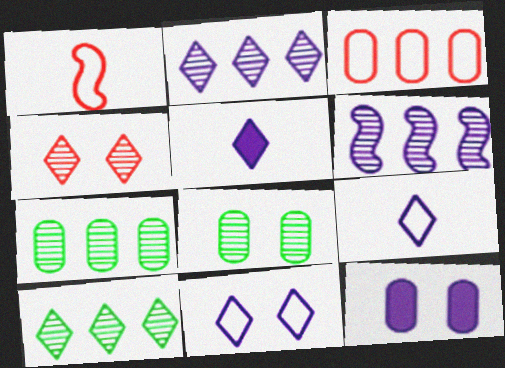[[1, 10, 12], 
[2, 5, 11], 
[6, 9, 12]]